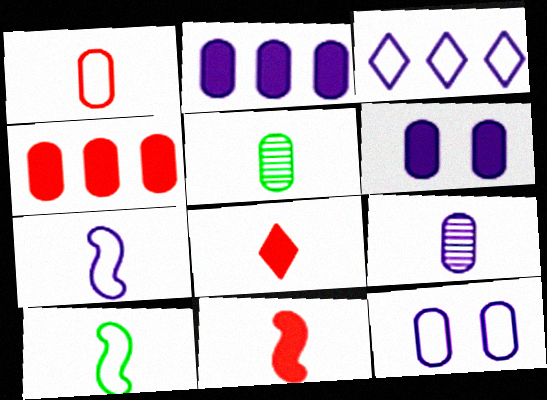[[2, 9, 12], 
[3, 7, 12], 
[4, 5, 12], 
[5, 7, 8], 
[8, 9, 10]]